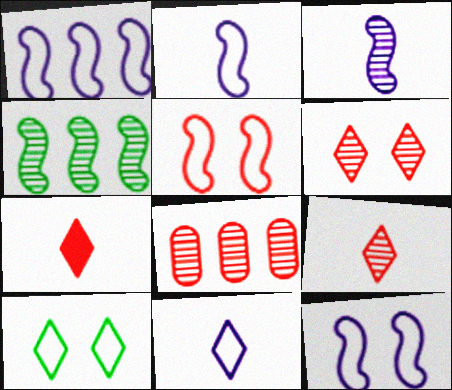[[1, 2, 12], 
[5, 7, 8]]